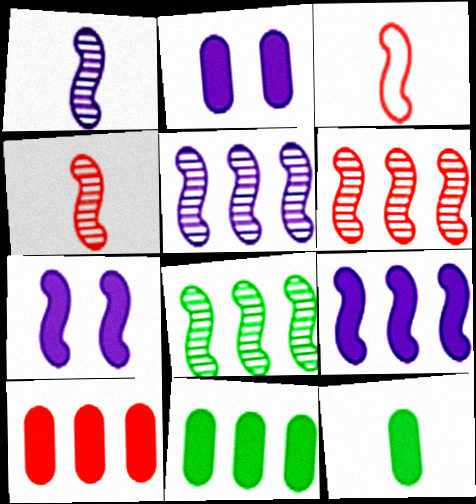[[2, 10, 12], 
[3, 7, 8], 
[5, 6, 8]]